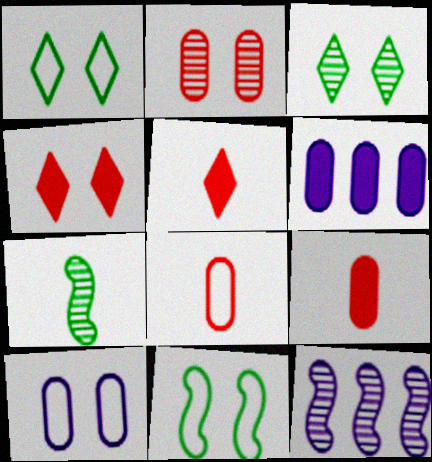[[1, 9, 12]]